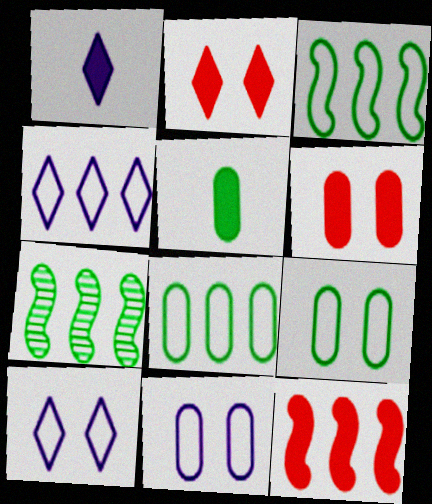[]